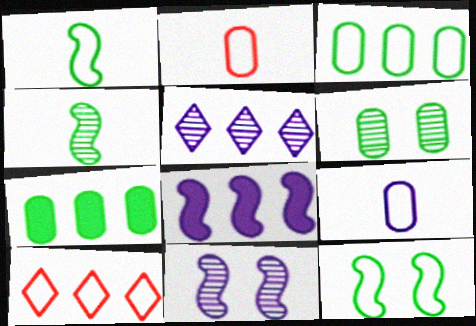[[9, 10, 12]]